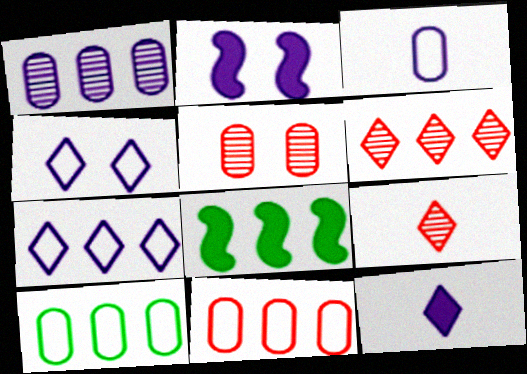[[2, 9, 10]]